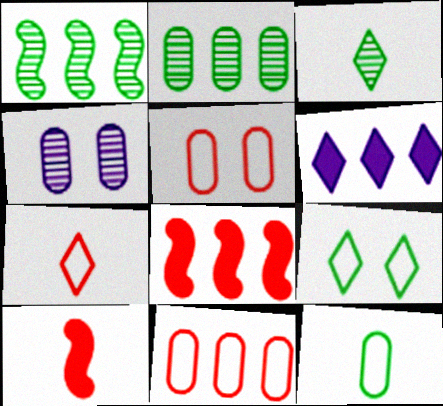[[1, 6, 11]]